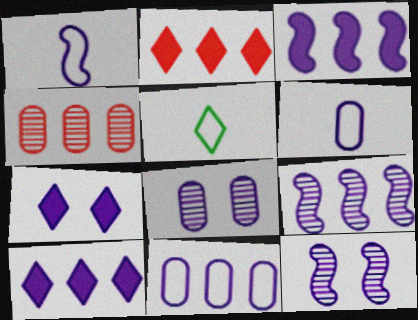[[1, 3, 12], 
[1, 8, 10], 
[6, 7, 9], 
[6, 10, 12], 
[9, 10, 11]]